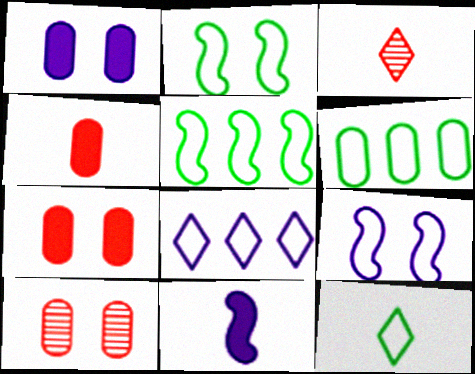[[1, 3, 5], 
[2, 6, 12]]